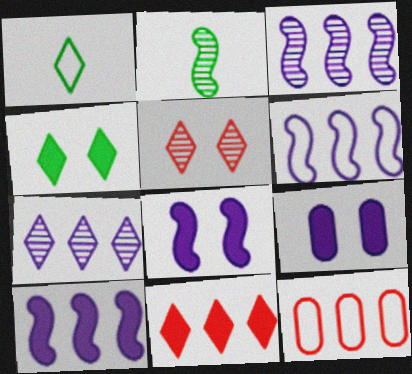[[3, 6, 10]]